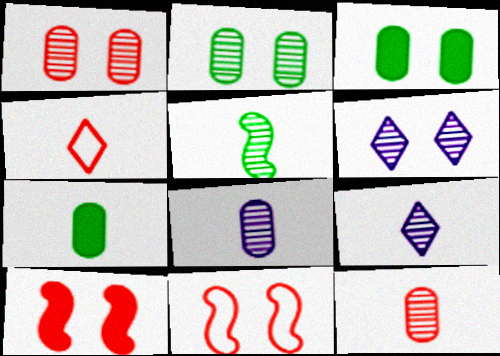[[3, 6, 11], 
[5, 9, 12]]